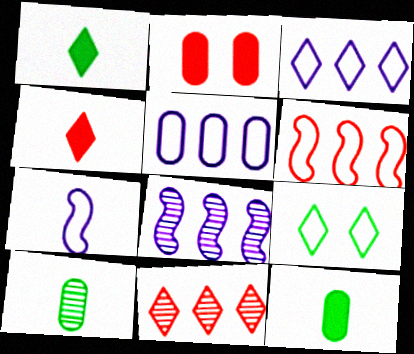[[2, 5, 10], 
[4, 7, 10]]